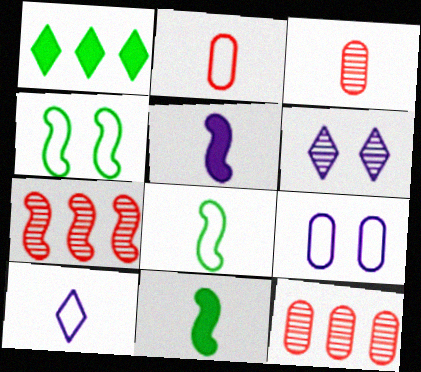[[2, 8, 10], 
[3, 10, 11], 
[4, 5, 7]]